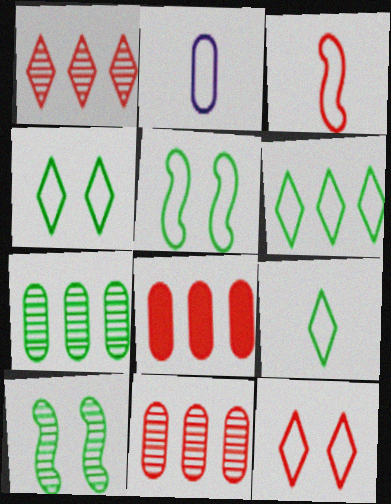[[2, 3, 9], 
[4, 6, 9]]